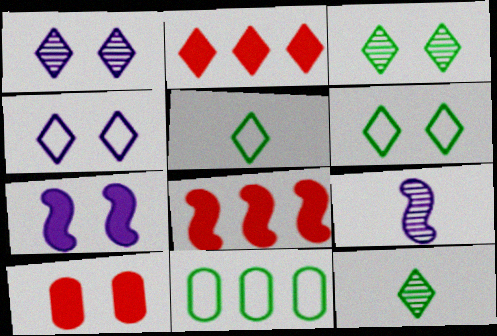[[1, 2, 5], 
[2, 4, 12]]